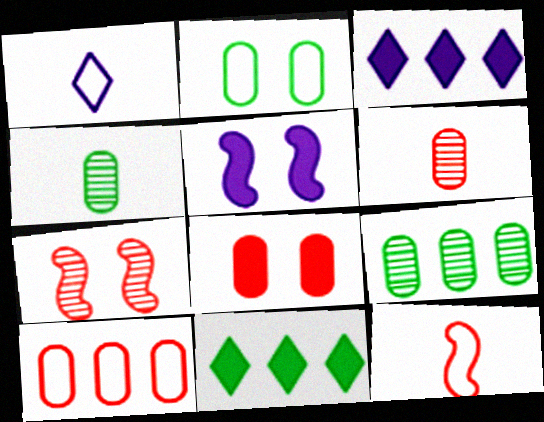[[6, 8, 10]]